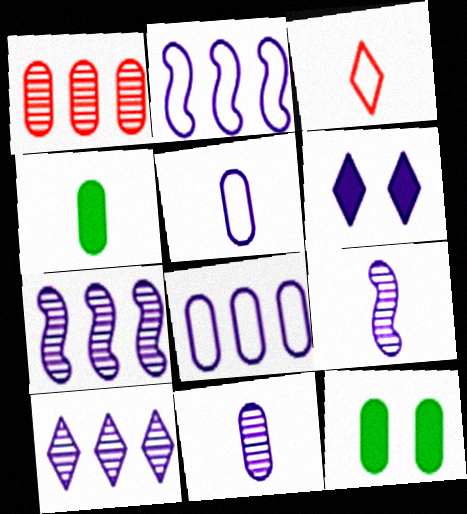[[1, 5, 12], 
[2, 6, 11], 
[3, 4, 9], 
[3, 7, 12], 
[5, 6, 7], 
[6, 8, 9]]